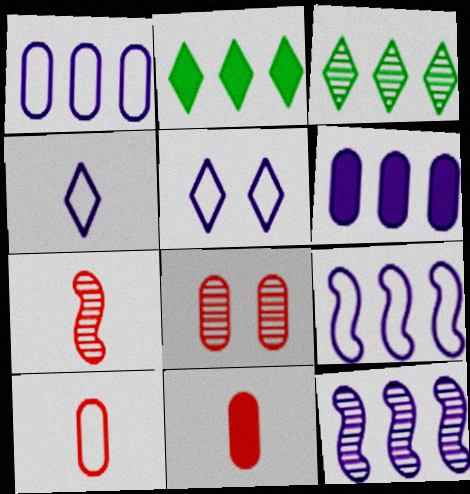[]